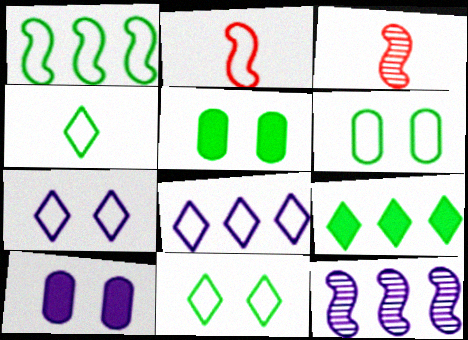[[1, 4, 6], 
[2, 6, 8], 
[3, 5, 8]]